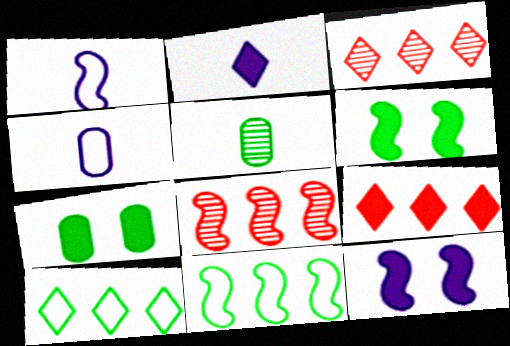[[1, 3, 7], 
[1, 6, 8], 
[3, 4, 6], 
[5, 6, 10]]